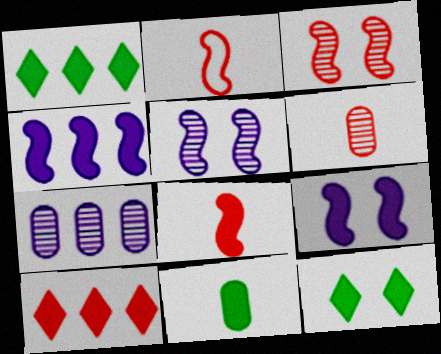[[2, 7, 12], 
[9, 10, 11]]